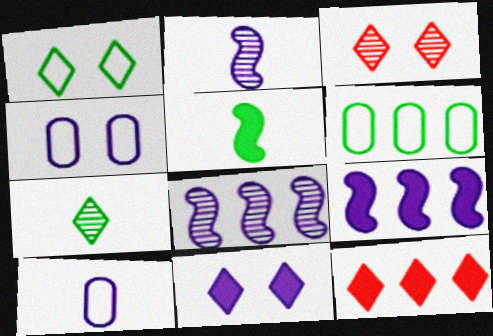[[1, 3, 11], 
[6, 8, 12], 
[8, 10, 11]]